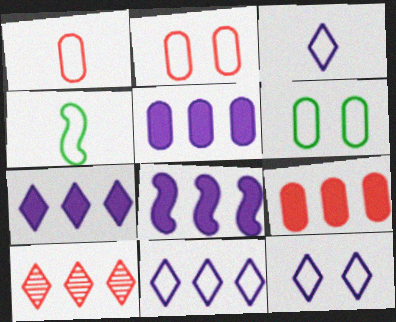[[1, 3, 4], 
[2, 4, 11], 
[3, 11, 12], 
[5, 7, 8]]